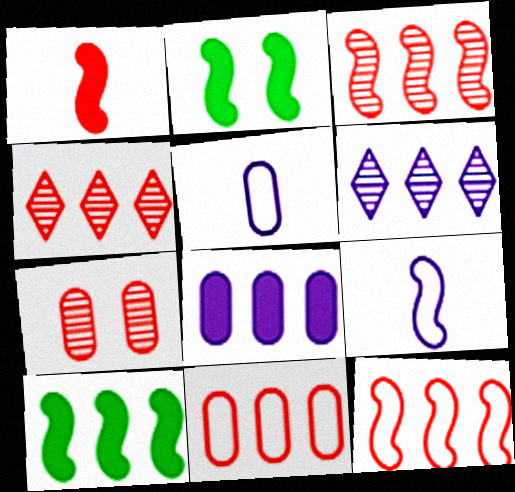[[2, 3, 9], 
[2, 4, 5], 
[6, 10, 11]]